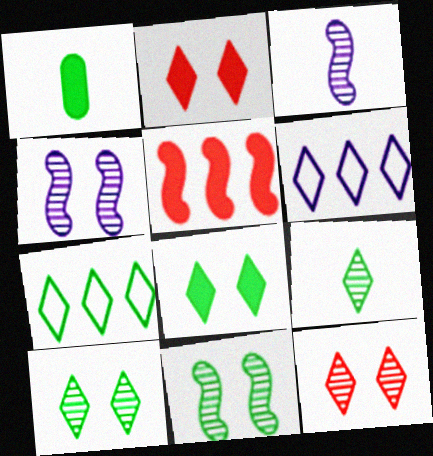[[1, 7, 11], 
[2, 6, 9], 
[7, 8, 9]]